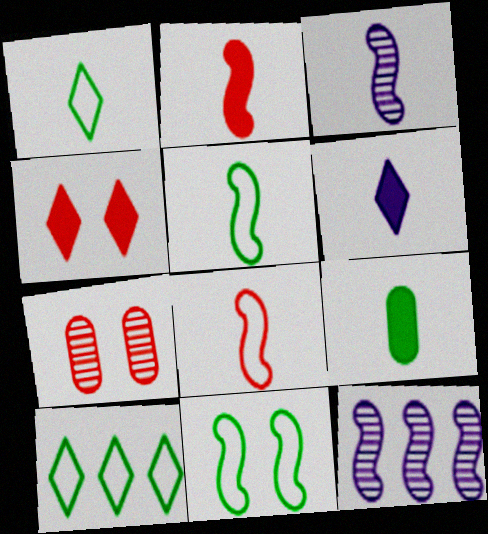[[2, 3, 5], 
[2, 6, 9], 
[2, 11, 12]]